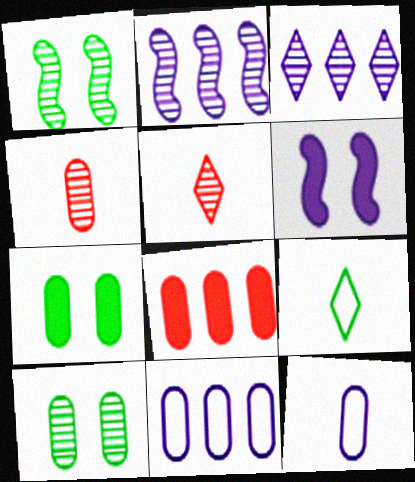[[1, 3, 4], 
[2, 5, 10], 
[3, 6, 12], 
[4, 7, 11], 
[8, 10, 12]]